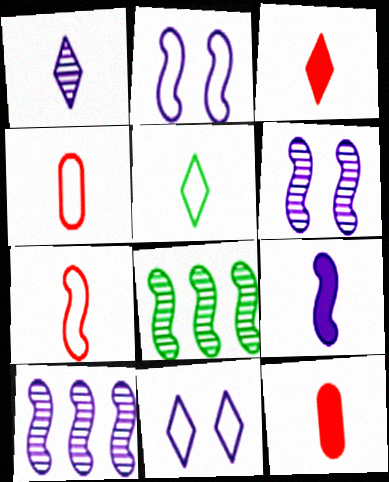[[1, 3, 5], 
[2, 9, 10], 
[8, 11, 12]]